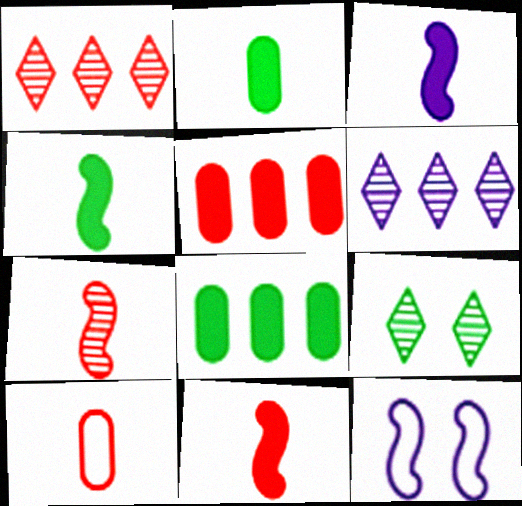[[1, 2, 12], 
[3, 4, 11]]